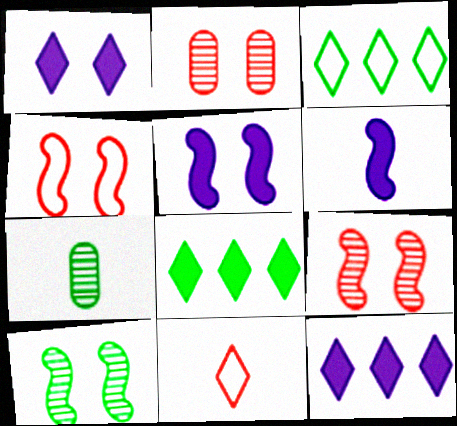[[2, 3, 6], 
[4, 5, 10], 
[4, 7, 12], 
[6, 7, 11]]